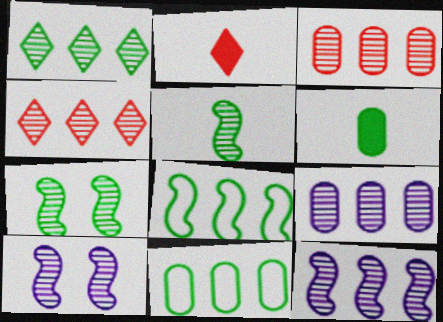[[1, 3, 12], 
[2, 10, 11]]